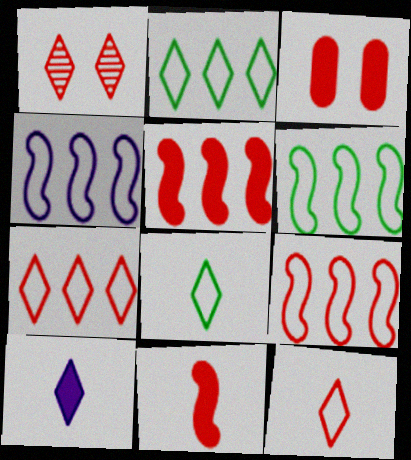[[1, 2, 10], 
[4, 6, 9]]